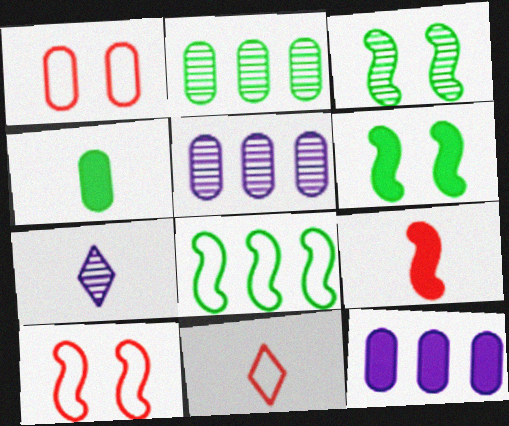[[1, 4, 5], 
[3, 11, 12], 
[5, 6, 11]]